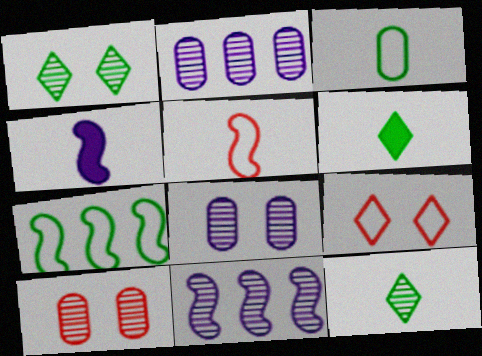[[10, 11, 12]]